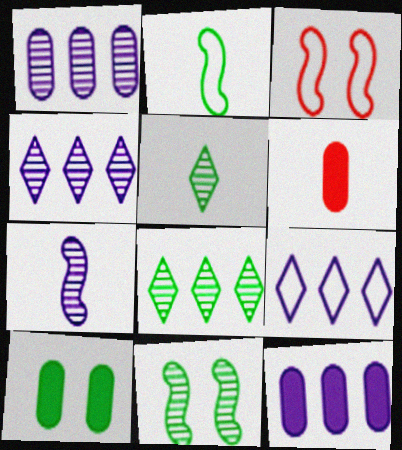[[2, 8, 10], 
[3, 5, 12], 
[6, 9, 11], 
[6, 10, 12]]